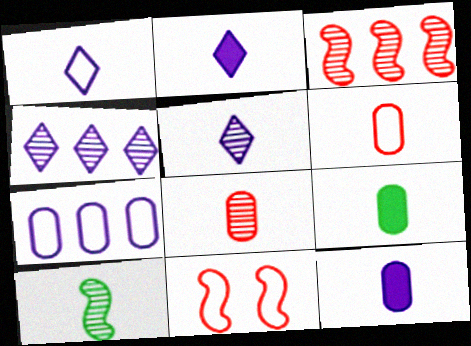[[1, 2, 5], 
[2, 6, 10], 
[4, 9, 11], 
[5, 8, 10]]